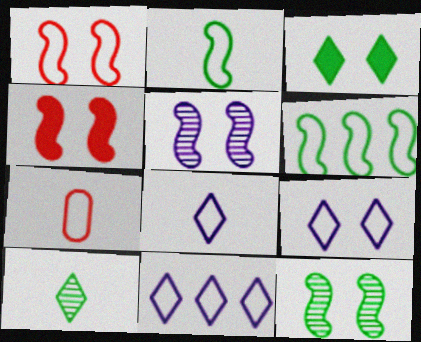[[2, 7, 8], 
[6, 7, 9], 
[8, 9, 11]]